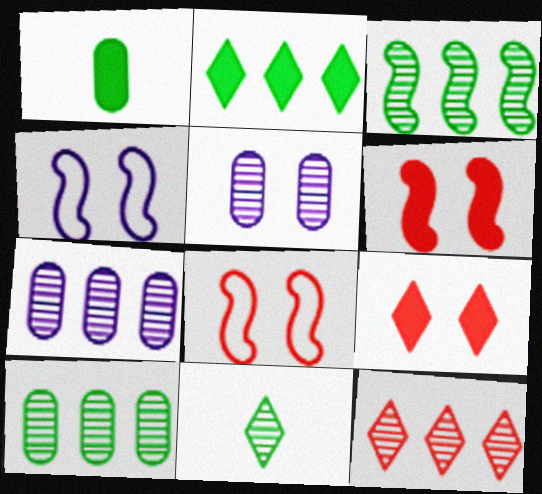[[1, 4, 12], 
[3, 7, 12]]